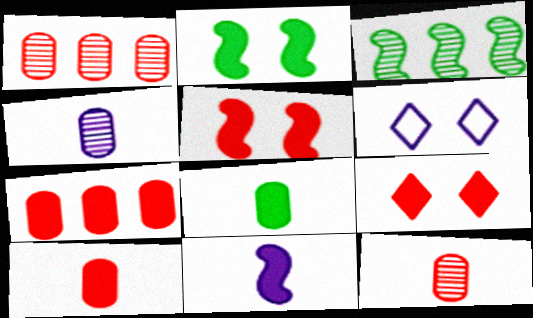[[3, 6, 10]]